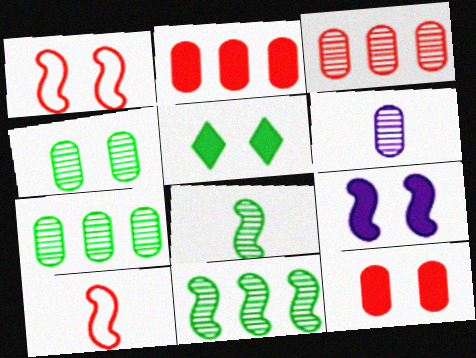[[3, 4, 6], 
[5, 9, 12], 
[9, 10, 11]]